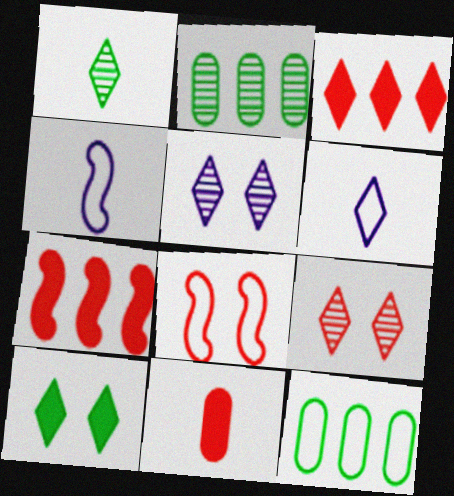[[1, 4, 11], 
[6, 8, 12]]